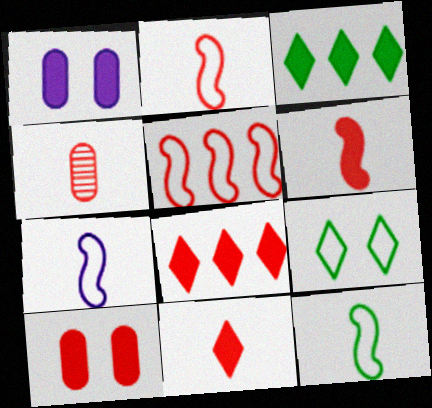[[1, 3, 6], 
[2, 4, 11], 
[2, 7, 12], 
[6, 8, 10]]